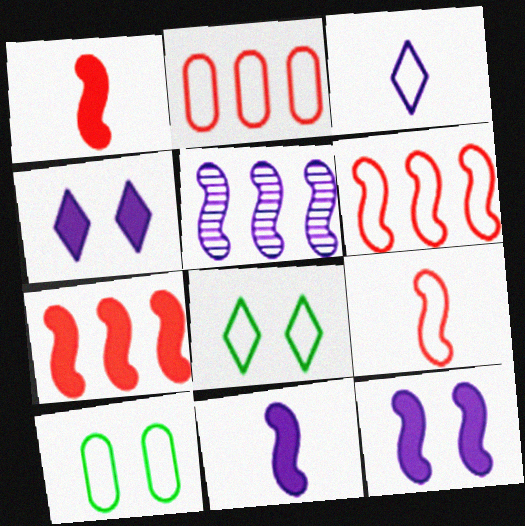[[3, 6, 10]]